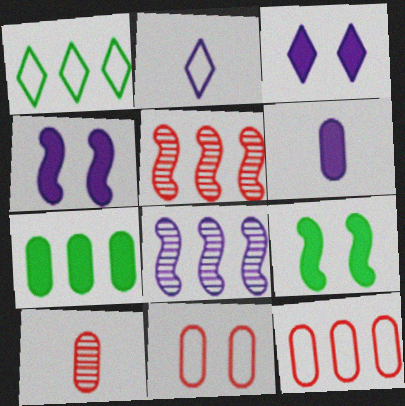[[1, 4, 10]]